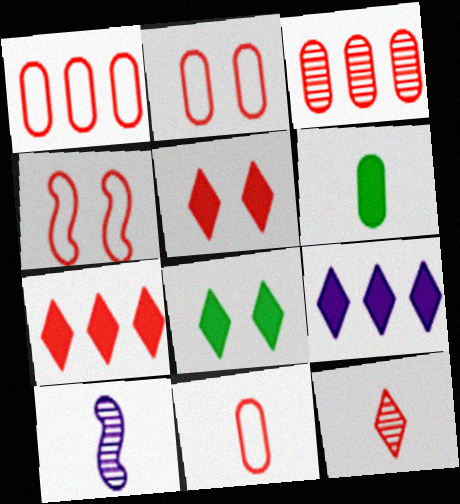[[1, 2, 11], 
[1, 8, 10]]